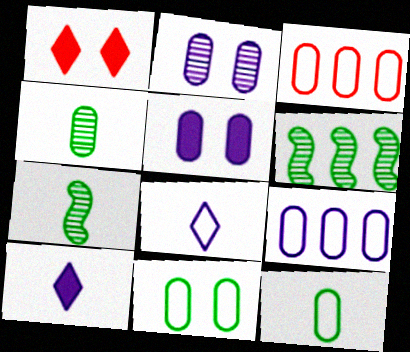[[1, 7, 9], 
[3, 4, 5]]